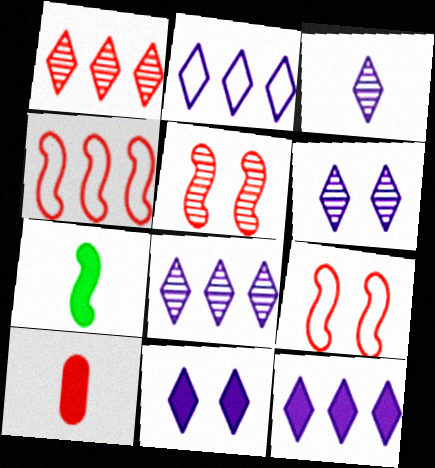[[1, 9, 10], 
[2, 3, 11], 
[2, 8, 12], 
[3, 6, 8]]